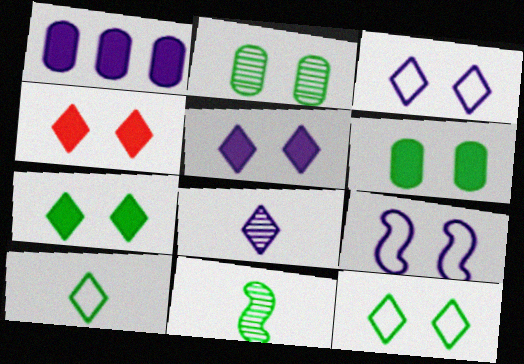[[1, 8, 9], 
[2, 4, 9], 
[4, 5, 7]]